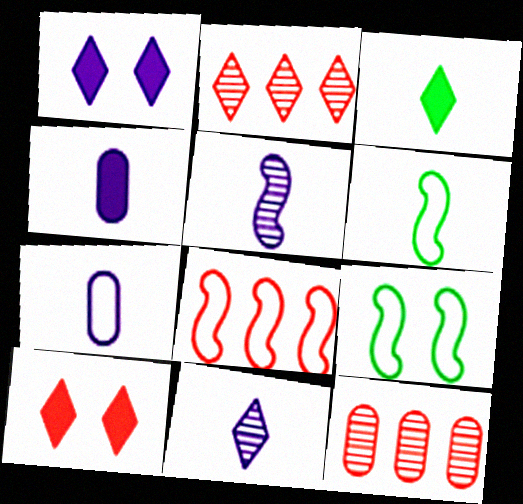[[1, 6, 12], 
[2, 4, 9]]